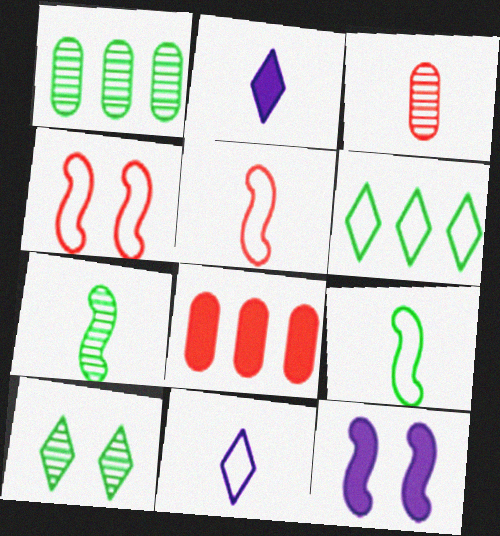[[1, 2, 4], 
[1, 7, 10], 
[2, 3, 9], 
[3, 6, 12]]